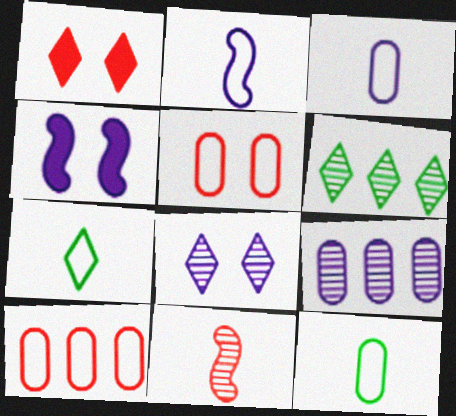[[1, 10, 11]]